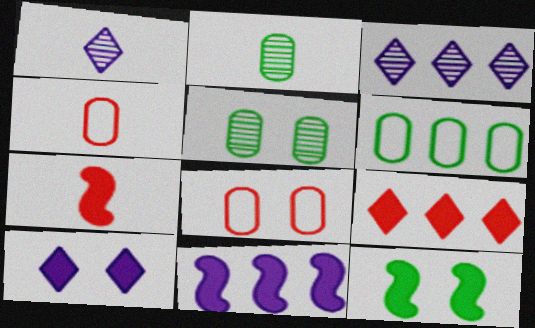[[3, 4, 12], 
[7, 11, 12]]